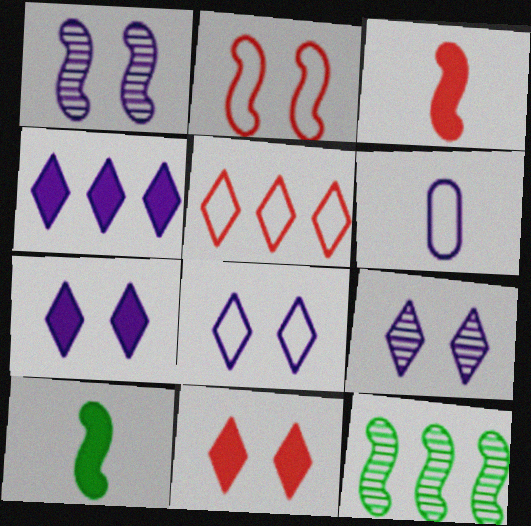[[1, 4, 6], 
[6, 11, 12], 
[7, 8, 9]]